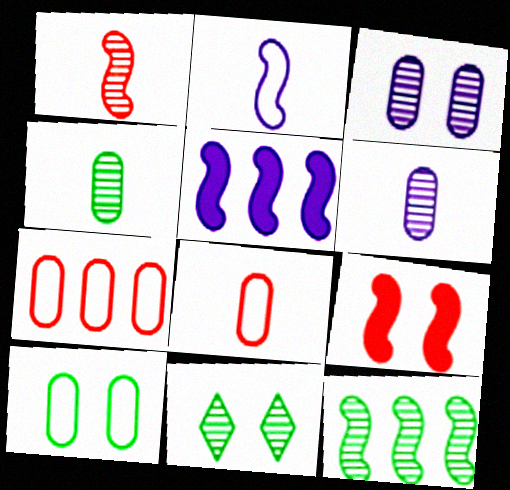[[2, 9, 12], 
[4, 11, 12], 
[5, 8, 11]]